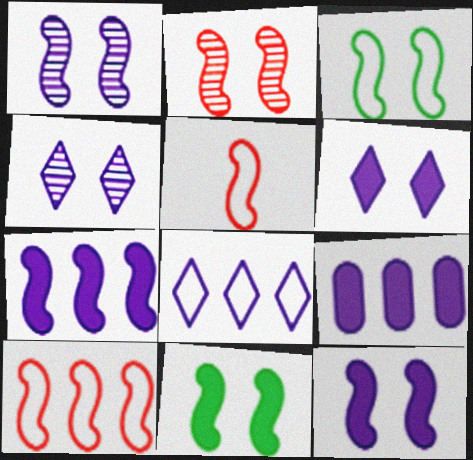[[2, 3, 12]]